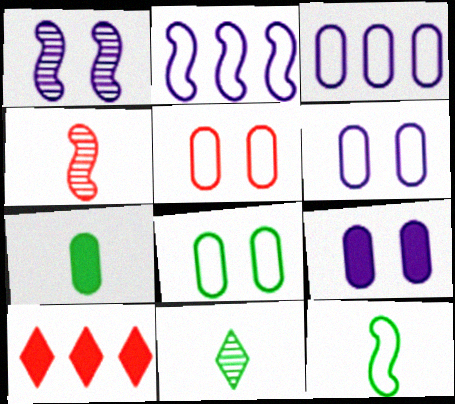[[4, 5, 10], 
[5, 6, 8], 
[7, 11, 12]]